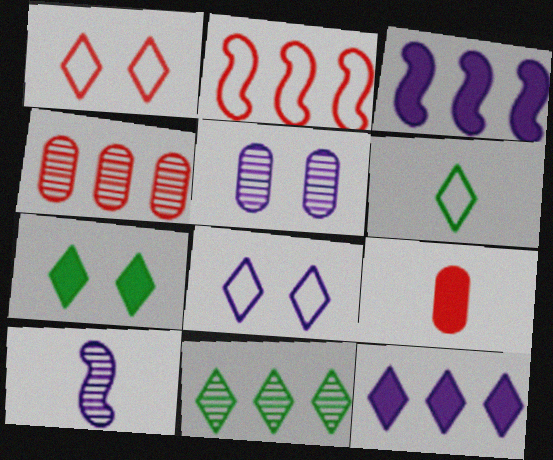[[3, 7, 9], 
[6, 7, 11], 
[6, 9, 10]]